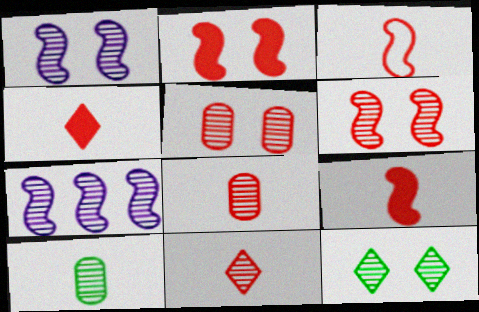[[1, 5, 12], 
[3, 4, 8], 
[7, 8, 12]]